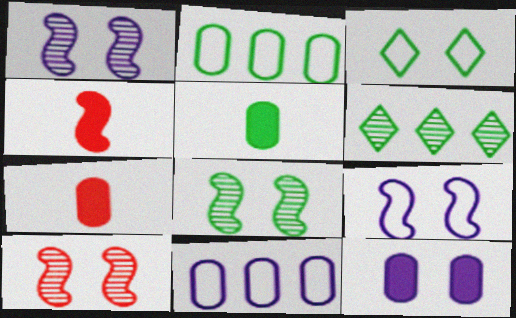[[1, 8, 10], 
[3, 10, 12], 
[6, 7, 9]]